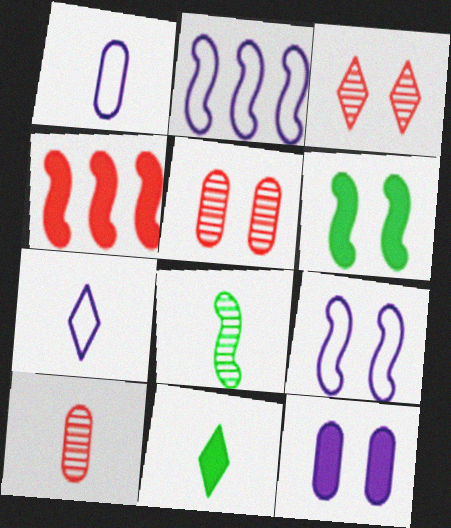[[2, 5, 11], 
[4, 8, 9], 
[4, 11, 12]]